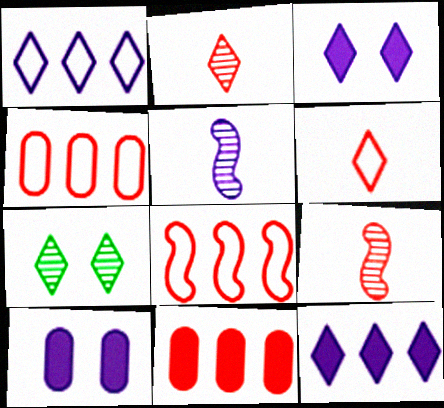[[1, 5, 10], 
[6, 7, 12]]